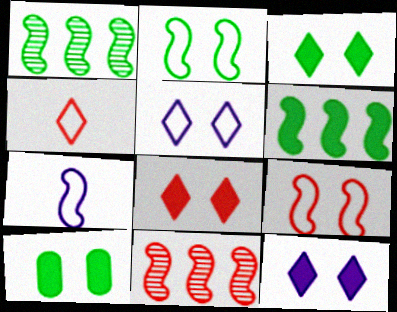[[3, 8, 12]]